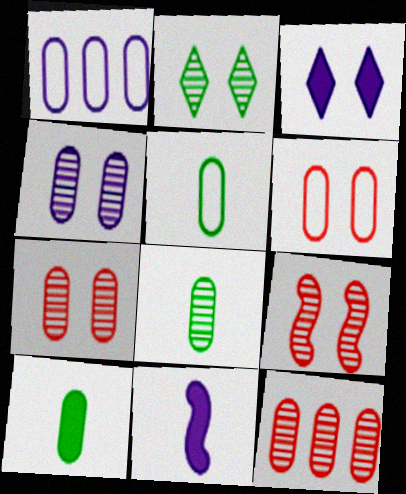[[1, 5, 6], 
[1, 7, 10], 
[2, 4, 9], 
[4, 8, 12], 
[5, 8, 10]]